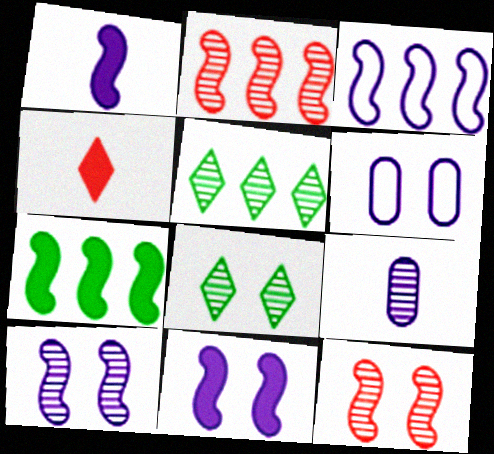[[1, 3, 10], 
[2, 3, 7], 
[2, 8, 9], 
[5, 9, 12]]